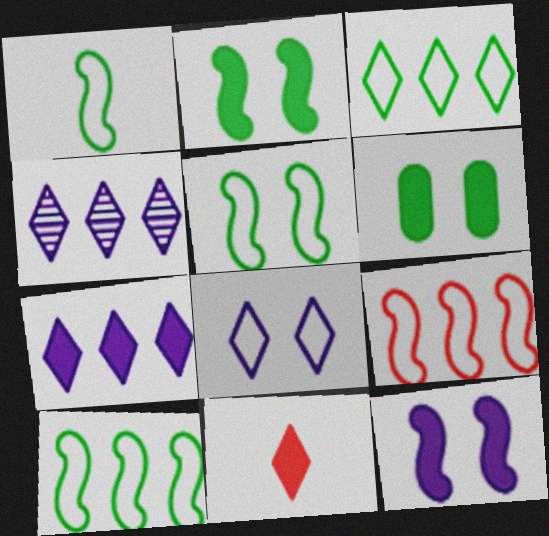[[1, 5, 10]]